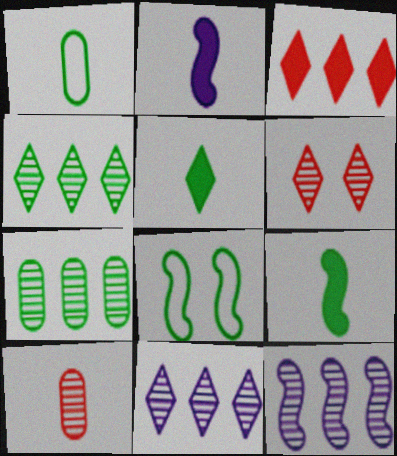[[5, 7, 8]]